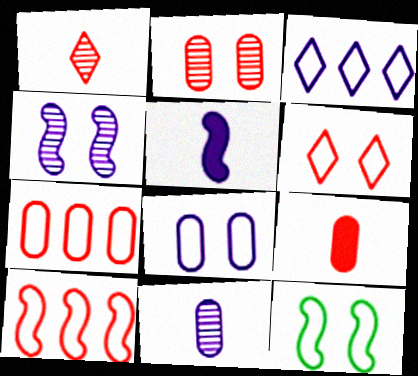[[2, 7, 9], 
[6, 8, 12]]